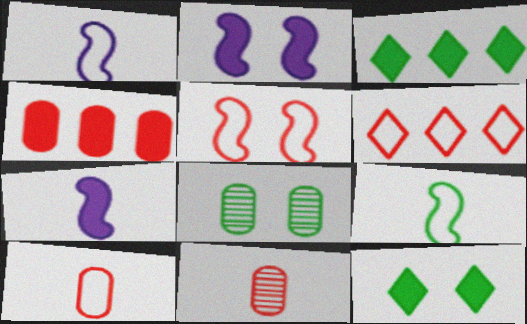[[3, 8, 9], 
[4, 7, 12], 
[5, 6, 10], 
[6, 7, 8]]